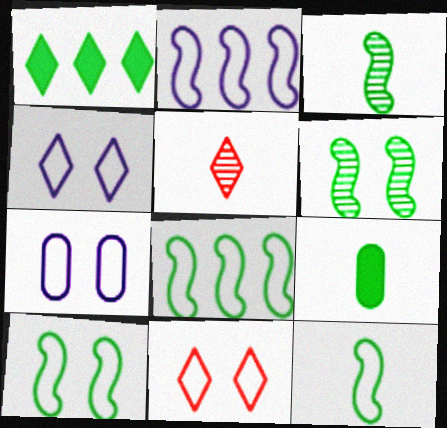[[1, 4, 5], 
[7, 10, 11], 
[8, 10, 12]]